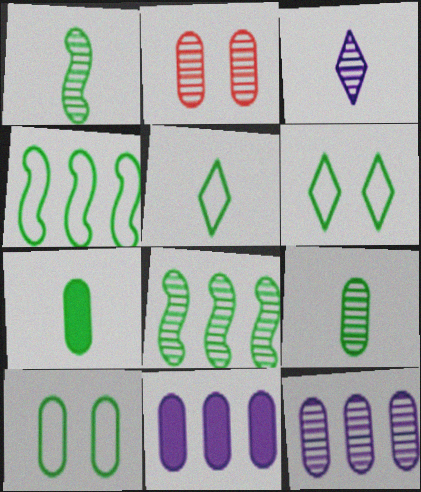[[1, 5, 7], 
[2, 3, 8], 
[2, 9, 12], 
[4, 5, 10], 
[6, 7, 8]]